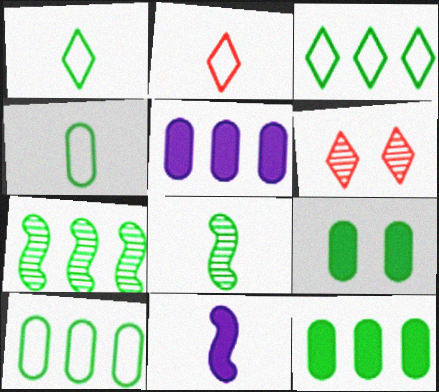[[1, 7, 9], 
[3, 7, 12], 
[3, 8, 9], 
[6, 10, 11]]